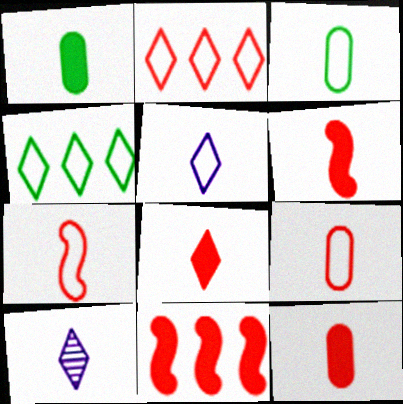[[1, 7, 10], 
[3, 5, 7], 
[3, 6, 10], 
[6, 8, 12]]